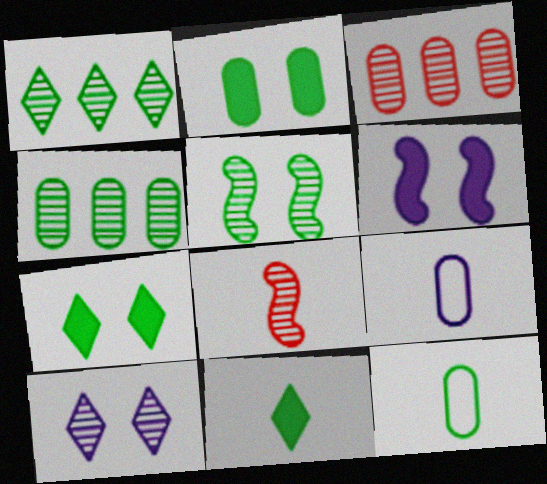[[2, 3, 9], 
[2, 4, 12], 
[4, 8, 10], 
[8, 9, 11]]